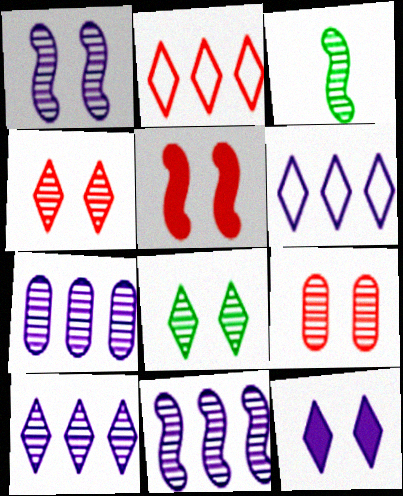[[1, 8, 9], 
[3, 4, 7], 
[3, 9, 10], 
[7, 10, 11]]